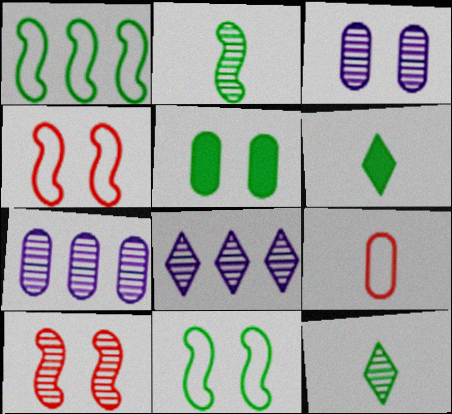[[1, 5, 12], 
[4, 6, 7], 
[5, 7, 9], 
[7, 10, 12]]